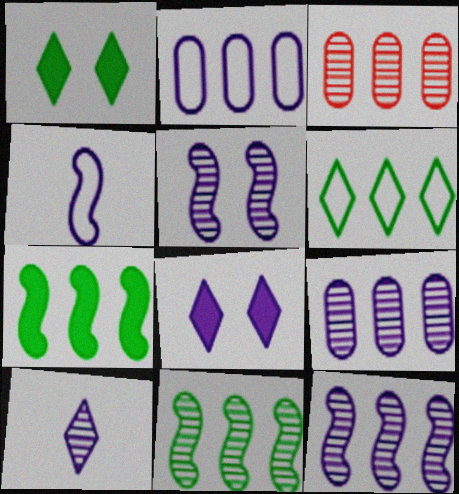[[1, 3, 4], 
[4, 8, 9], 
[5, 9, 10]]